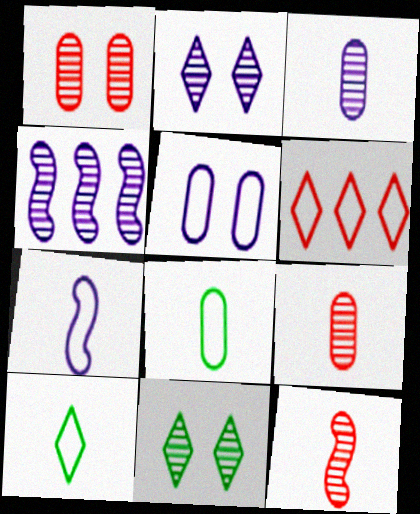[[2, 3, 4], 
[4, 9, 11]]